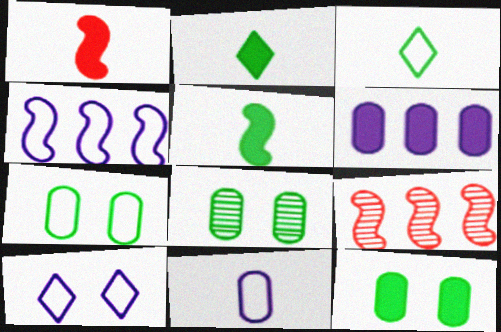[[4, 10, 11], 
[7, 8, 12]]